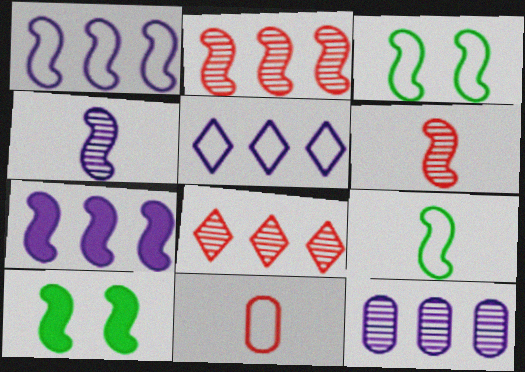[[1, 6, 10], 
[3, 5, 11], 
[3, 6, 7], 
[5, 7, 12]]